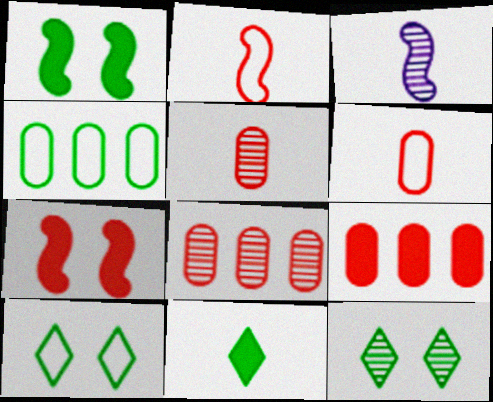[[3, 6, 11], 
[3, 8, 12], 
[3, 9, 10]]